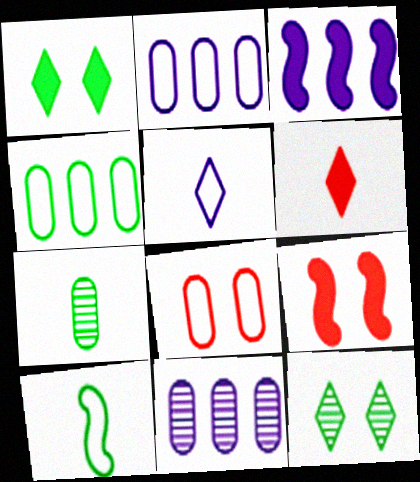[]